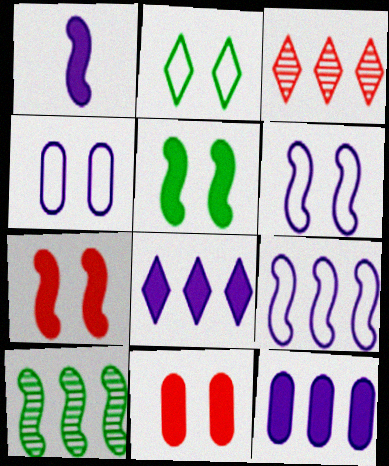[]